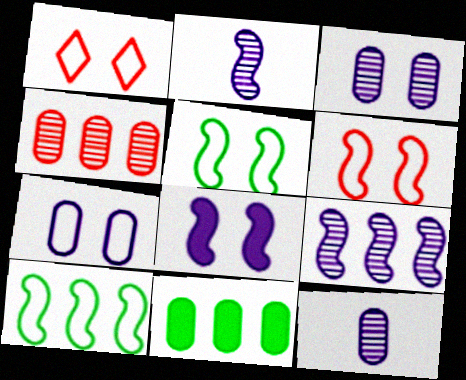[[1, 2, 11], 
[1, 5, 7]]